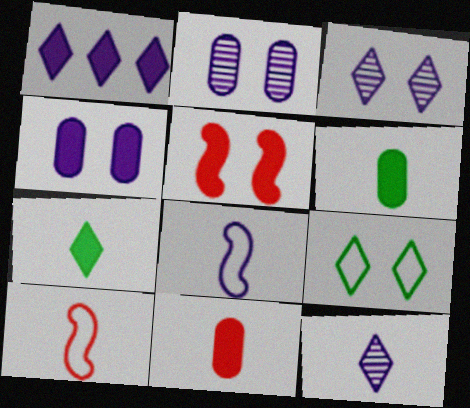[[1, 2, 8], 
[1, 5, 6], 
[2, 5, 9], 
[6, 10, 12]]